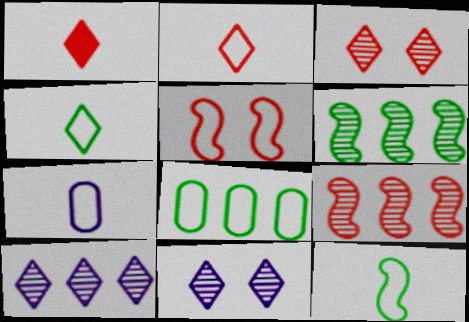[[2, 7, 12]]